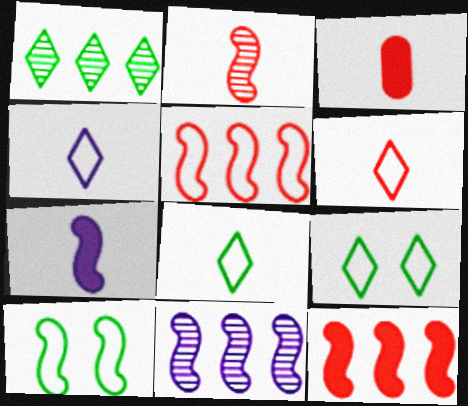[[2, 3, 6], 
[3, 9, 11], 
[4, 6, 8]]